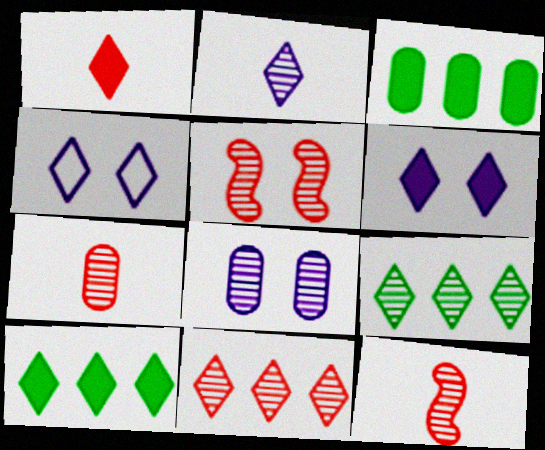[[1, 4, 9], 
[1, 6, 10], 
[3, 4, 12], 
[5, 7, 11], 
[8, 9, 12]]